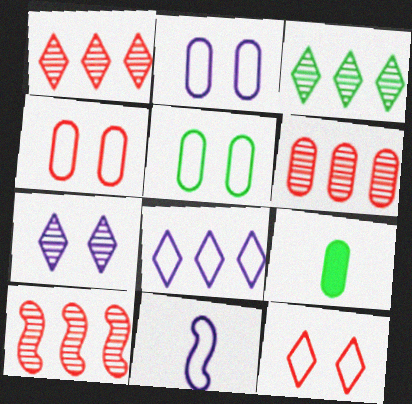[[1, 6, 10], 
[2, 4, 5], 
[2, 6, 9], 
[2, 8, 11]]